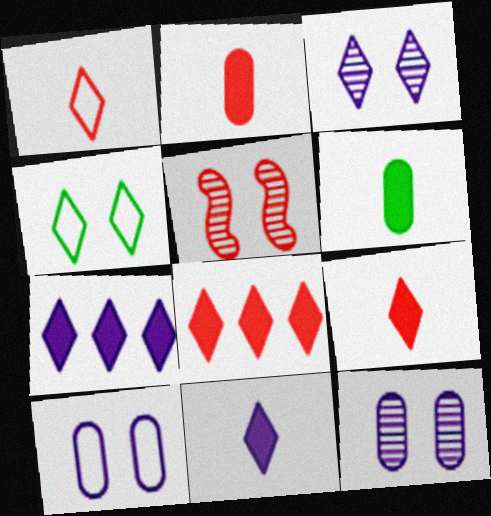[]